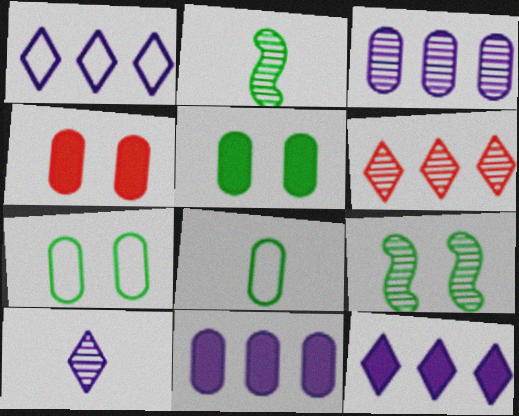[[1, 2, 4], 
[3, 4, 8]]